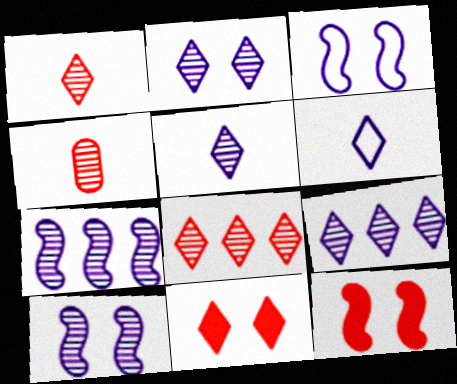[[2, 5, 9]]